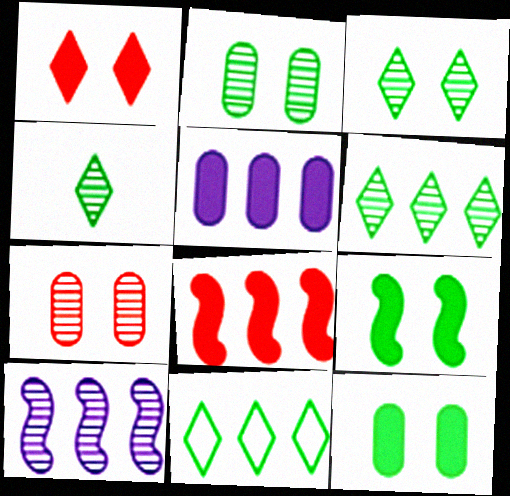[[3, 4, 6], 
[4, 7, 10]]